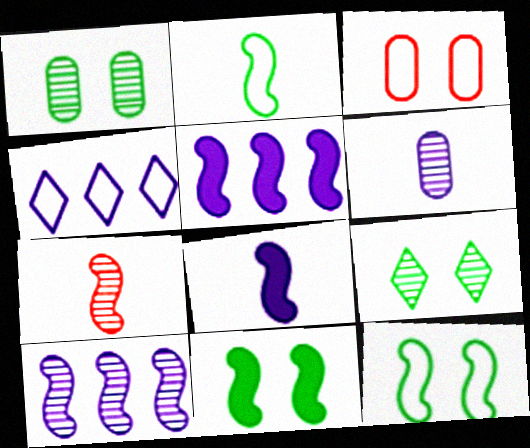[[2, 3, 4], 
[2, 7, 8], 
[5, 7, 12]]